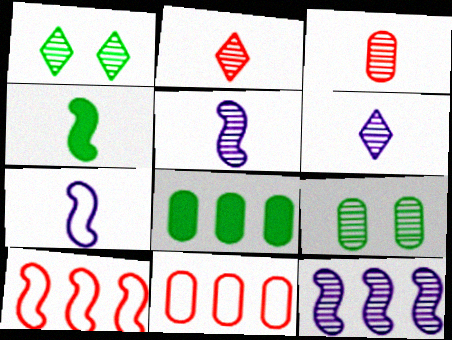[[1, 3, 12], 
[2, 9, 12]]